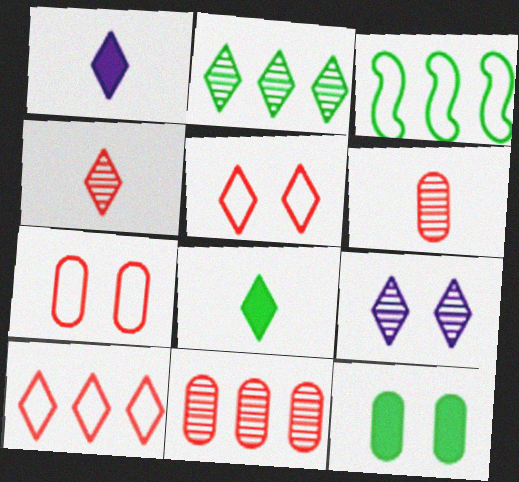[[1, 2, 5], 
[2, 4, 9], 
[8, 9, 10]]